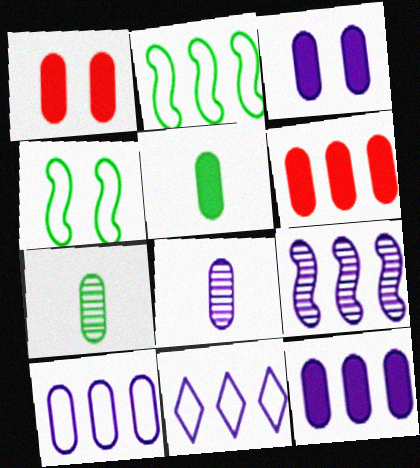[[1, 5, 12], 
[1, 7, 10], 
[3, 5, 6], 
[3, 8, 10], 
[9, 11, 12]]